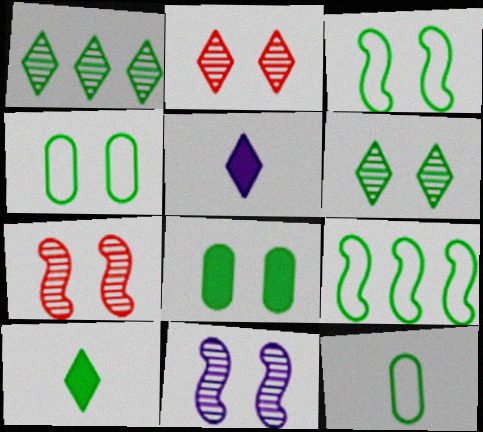[[3, 6, 8]]